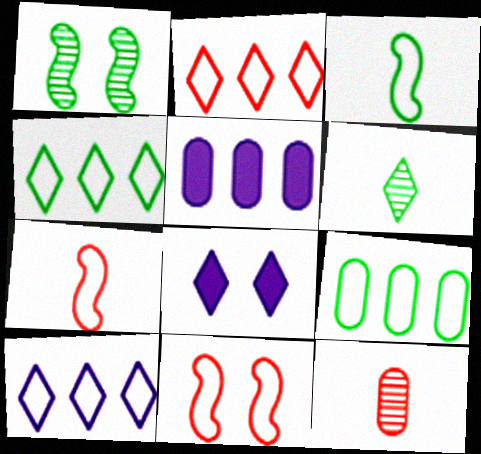[[2, 4, 10], 
[2, 6, 8], 
[5, 6, 11]]